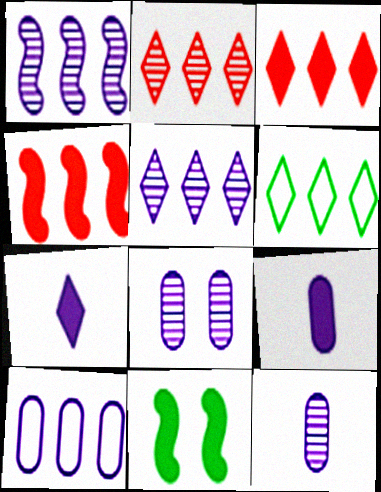[[3, 5, 6], 
[3, 9, 11], 
[8, 9, 10]]